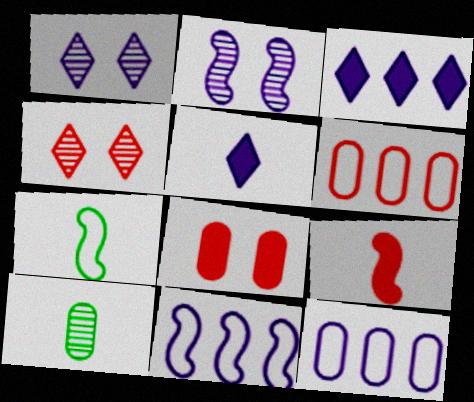[[2, 5, 12], 
[4, 6, 9], 
[8, 10, 12]]